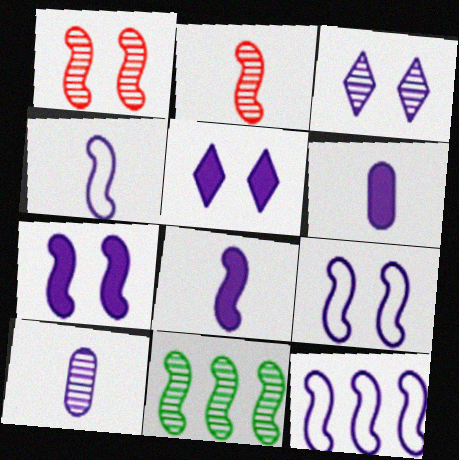[[3, 6, 12], 
[4, 9, 12], 
[5, 10, 12]]